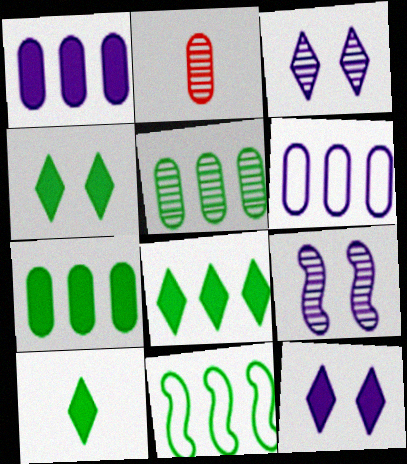[[2, 11, 12], 
[4, 8, 10], 
[5, 8, 11]]